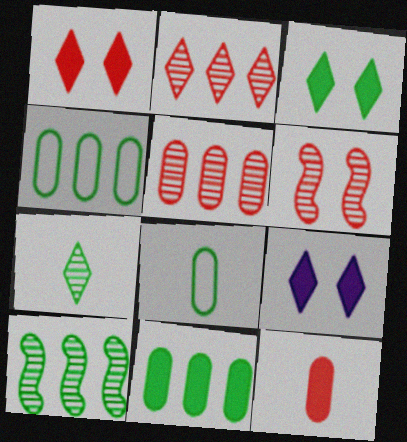[[1, 3, 9], 
[3, 8, 10]]